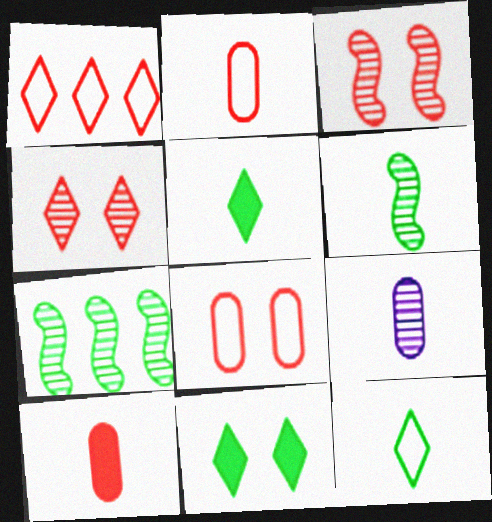[[1, 3, 10], 
[4, 7, 9]]